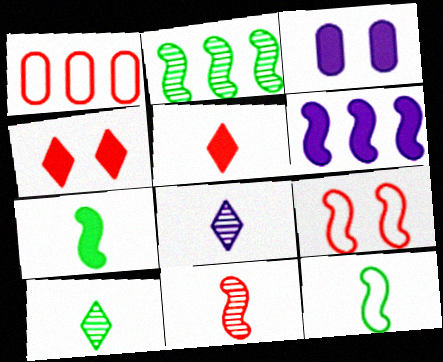[[1, 4, 11]]